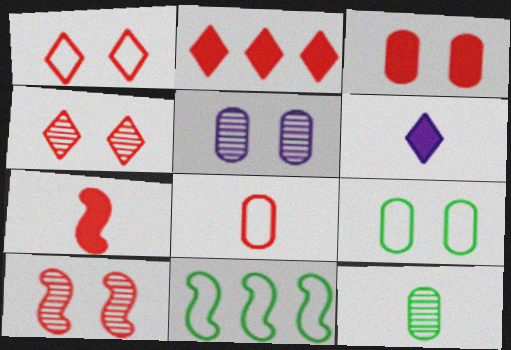[[1, 3, 10], 
[2, 3, 7], 
[2, 8, 10], 
[3, 5, 9]]